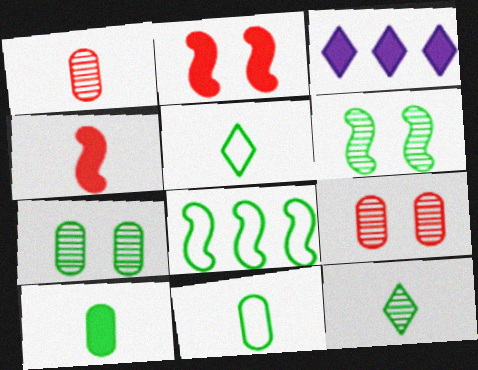[[2, 3, 10]]